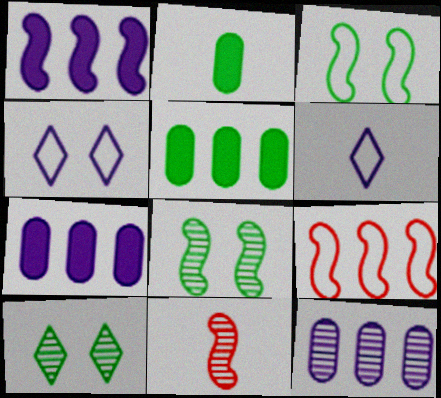[[1, 3, 11], 
[2, 6, 11], 
[4, 5, 11], 
[10, 11, 12]]